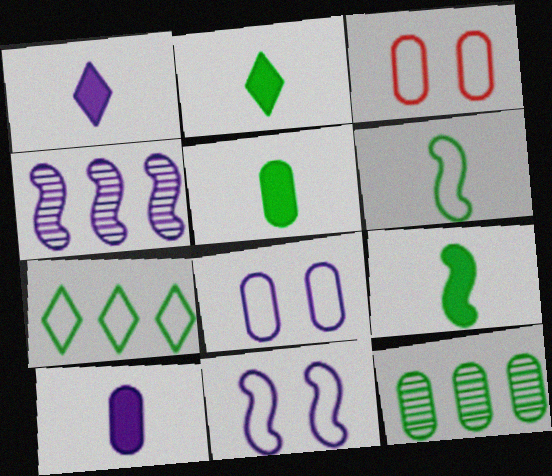[[1, 4, 8], 
[2, 3, 4], 
[2, 5, 9], 
[3, 10, 12]]